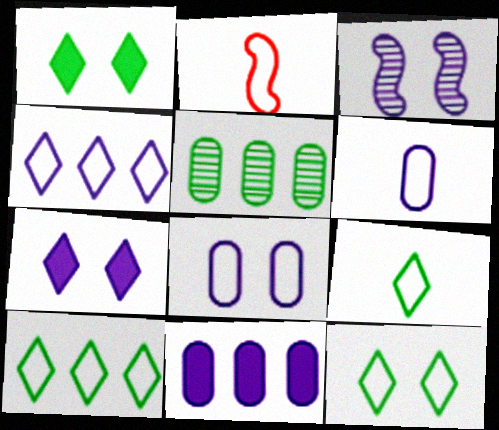[[2, 5, 7], 
[2, 6, 9], 
[2, 8, 10], 
[3, 7, 8], 
[9, 10, 12]]